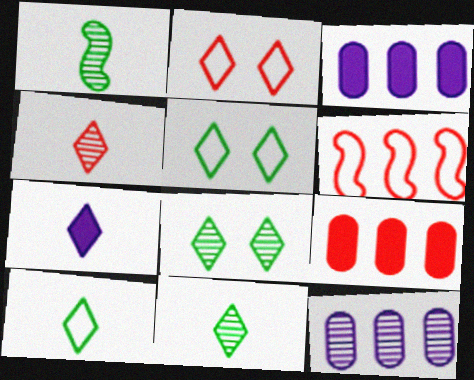[[1, 2, 3], 
[4, 7, 10]]